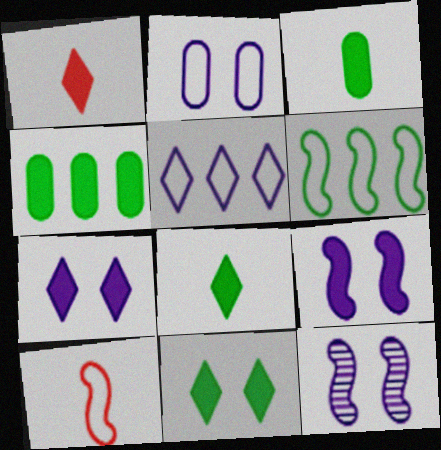[[1, 4, 9], 
[2, 7, 12]]